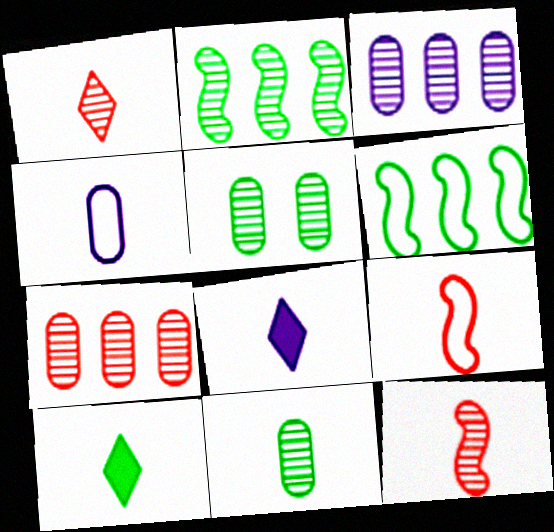[[4, 10, 12], 
[5, 6, 10], 
[8, 9, 11]]